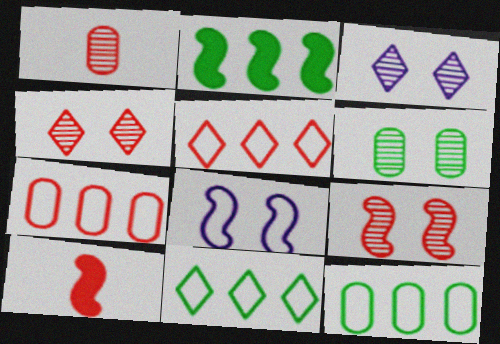[[3, 6, 9], 
[3, 10, 12], 
[4, 7, 10]]